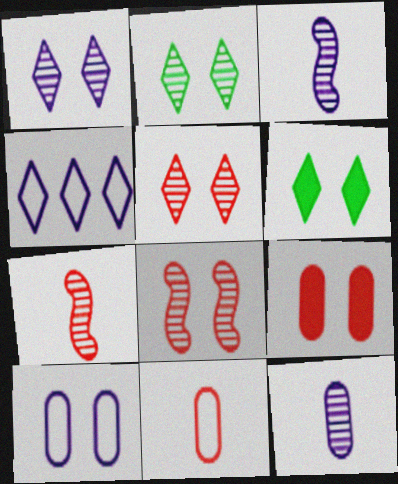[[1, 2, 5], 
[6, 8, 10]]